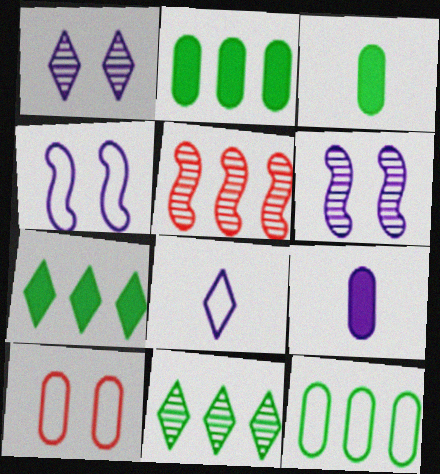[]